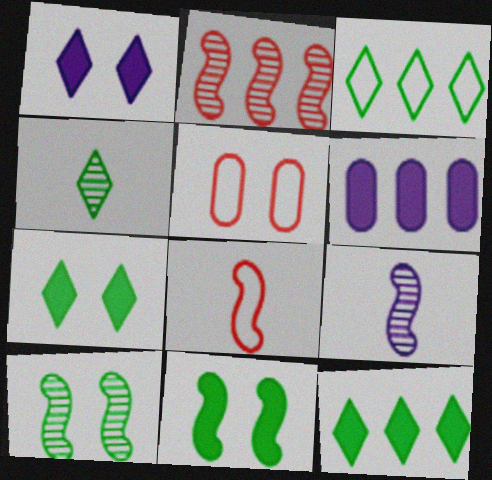[[1, 5, 10], 
[2, 3, 6], 
[2, 9, 10], 
[3, 4, 7], 
[5, 9, 12]]